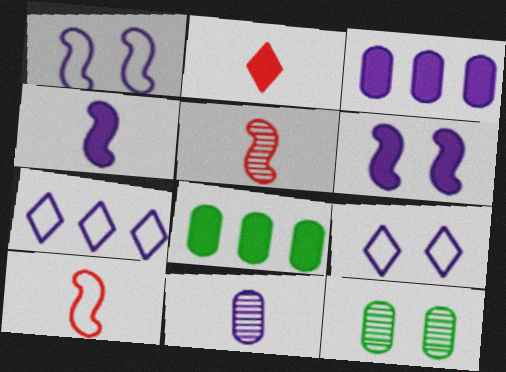[[2, 6, 8], 
[5, 8, 9], 
[6, 7, 11]]